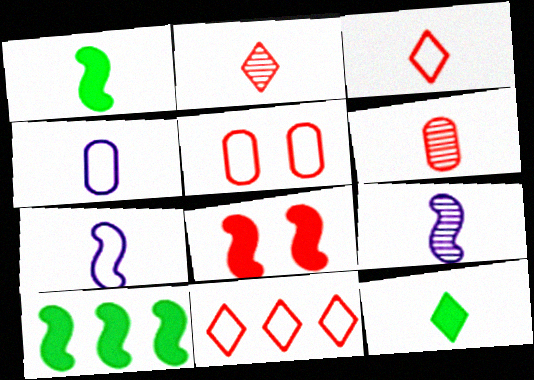[[1, 2, 4], 
[6, 7, 12], 
[6, 8, 11]]